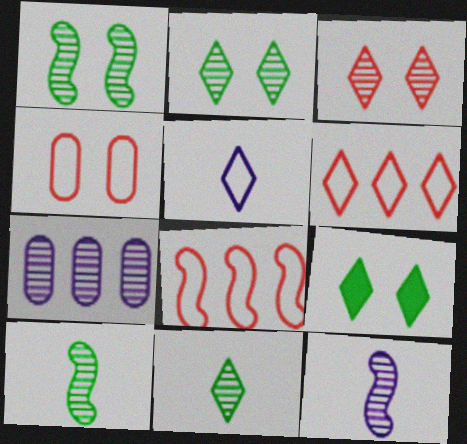[[3, 7, 10]]